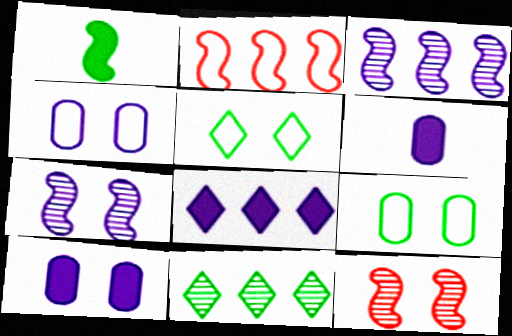[[1, 2, 7], 
[1, 9, 11], 
[5, 10, 12]]